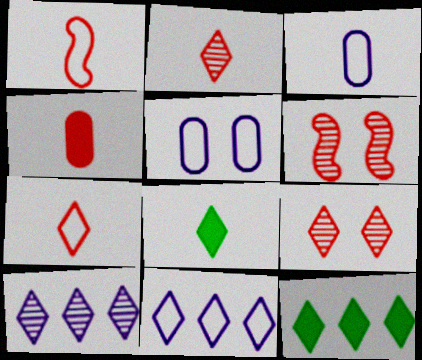[[1, 2, 4], 
[3, 6, 12], 
[8, 9, 11]]